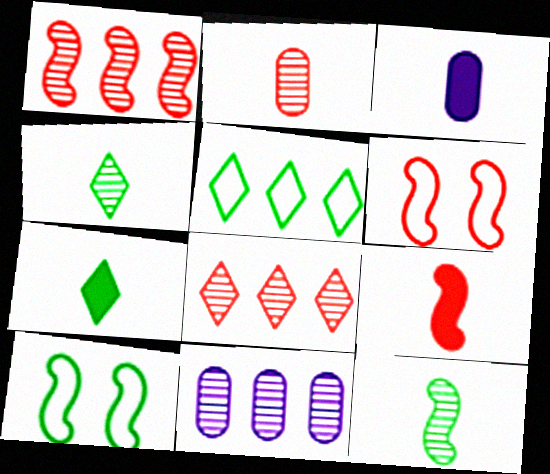[[1, 6, 9], 
[3, 7, 9], 
[3, 8, 10], 
[6, 7, 11]]